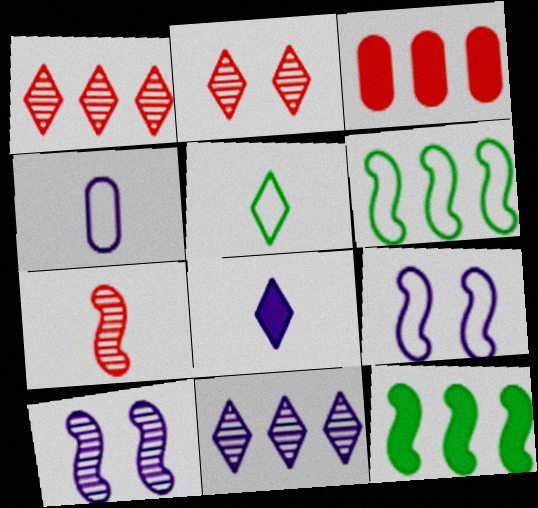[[2, 4, 12], 
[3, 5, 10], 
[3, 6, 11], 
[7, 9, 12]]